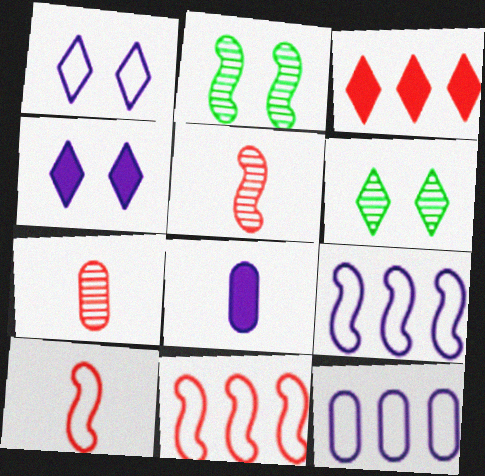[[6, 8, 11]]